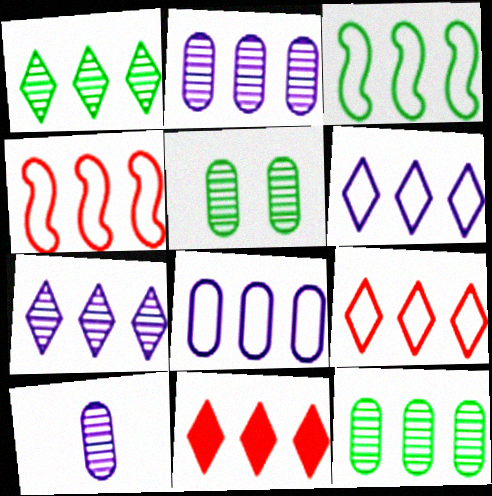[[1, 6, 11], 
[2, 3, 11], 
[3, 8, 9]]